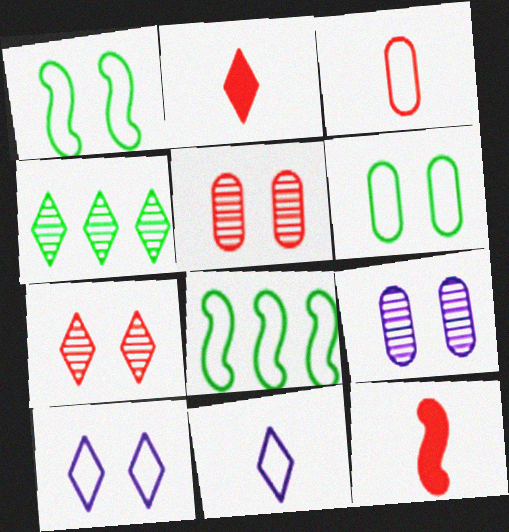[[2, 4, 10], 
[2, 8, 9], 
[3, 8, 10]]